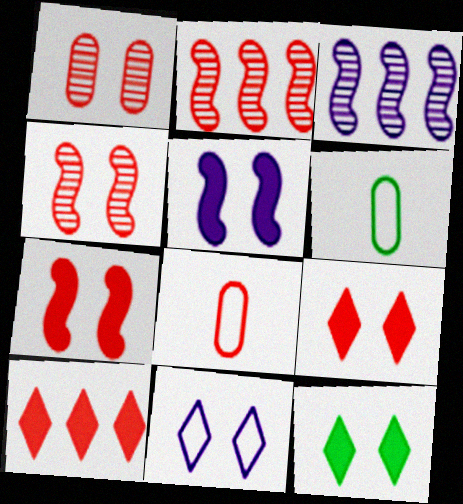[[2, 8, 9], 
[3, 6, 9], 
[3, 8, 12], 
[4, 8, 10]]